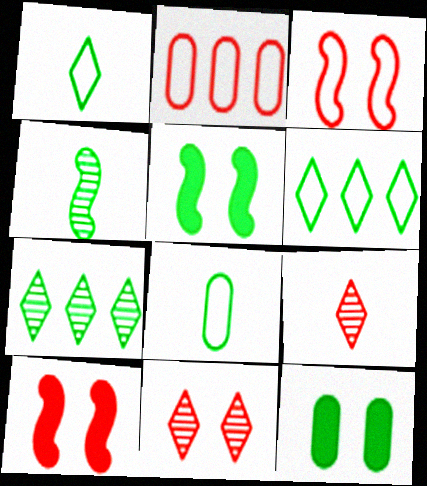[[2, 9, 10], 
[4, 6, 12], 
[5, 7, 8]]